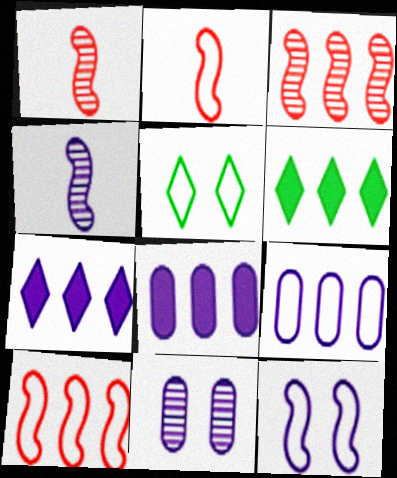[[1, 5, 8], 
[2, 5, 9], 
[2, 6, 11], 
[3, 6, 9]]